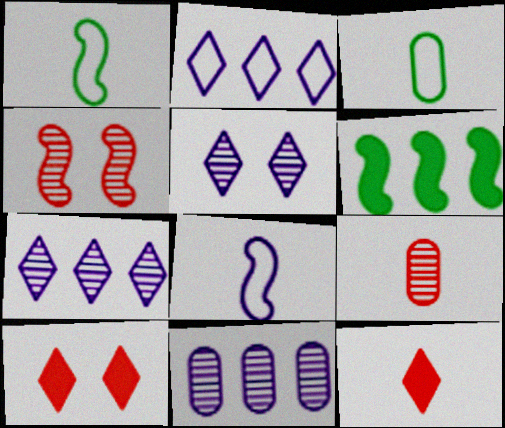[[1, 10, 11], 
[4, 6, 8]]